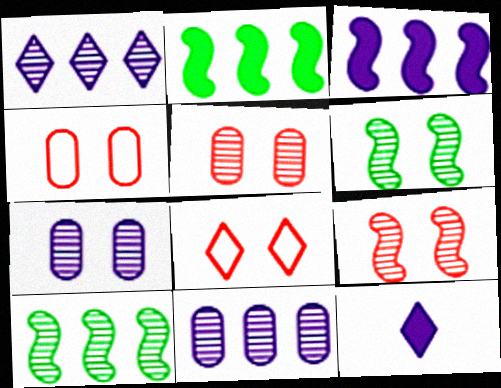[[4, 10, 12]]